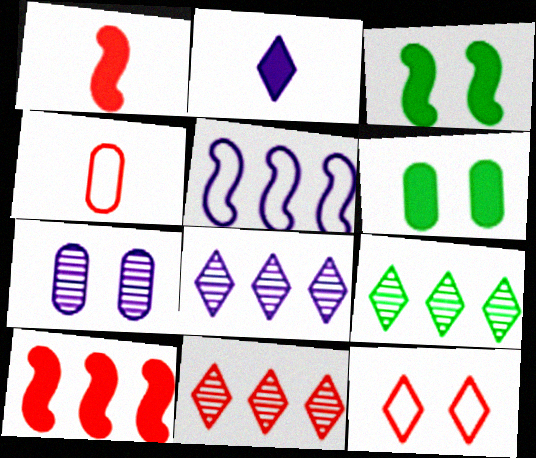[[2, 5, 7], 
[2, 6, 10], 
[2, 9, 12], 
[3, 4, 8], 
[3, 7, 12], 
[8, 9, 11]]